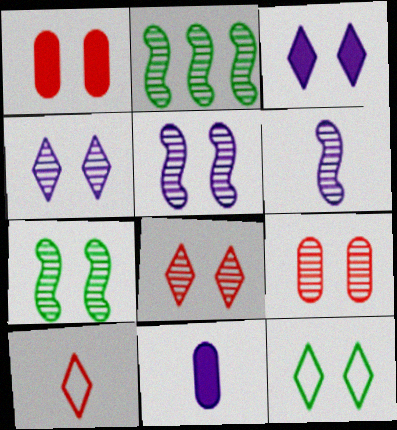[[1, 5, 12], 
[3, 8, 12], 
[4, 7, 9]]